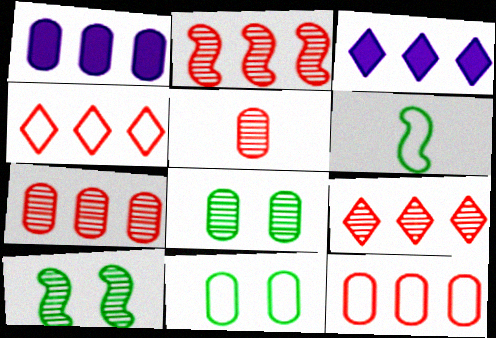[[1, 5, 11], 
[2, 7, 9]]